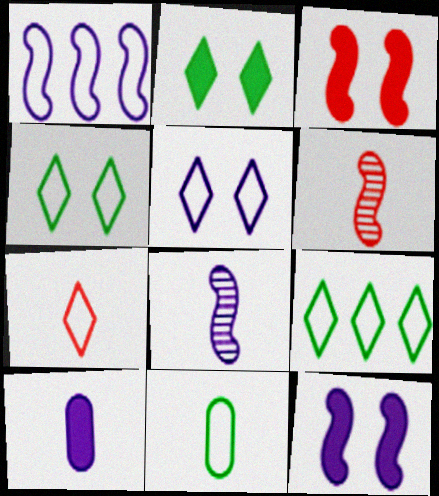[[1, 8, 12], 
[5, 7, 9]]